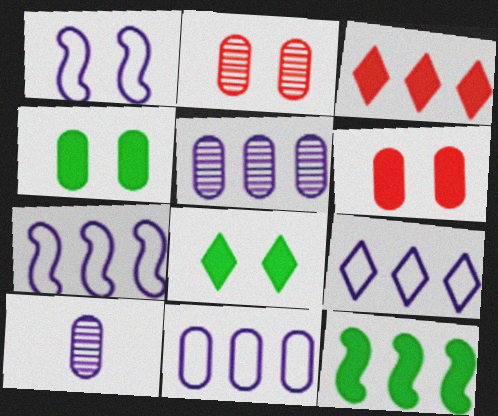[[1, 2, 8], 
[7, 9, 11]]